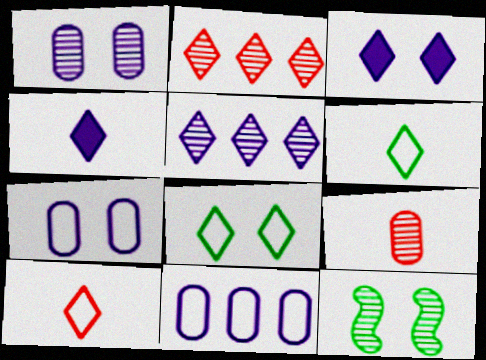[[2, 3, 6], 
[2, 4, 8], 
[5, 9, 12]]